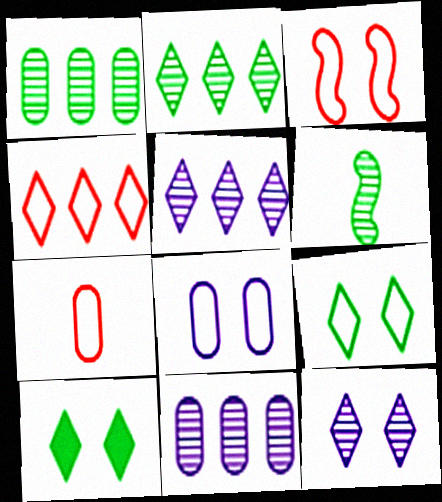[[3, 4, 7], 
[3, 8, 9]]